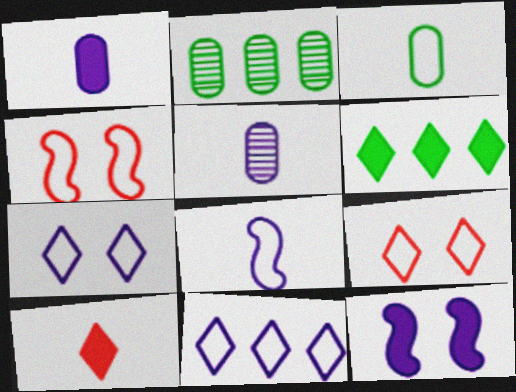[[3, 4, 11], 
[4, 5, 6], 
[5, 11, 12]]